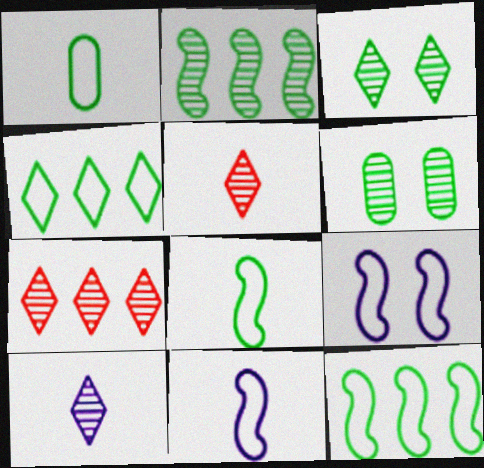[[3, 7, 10]]